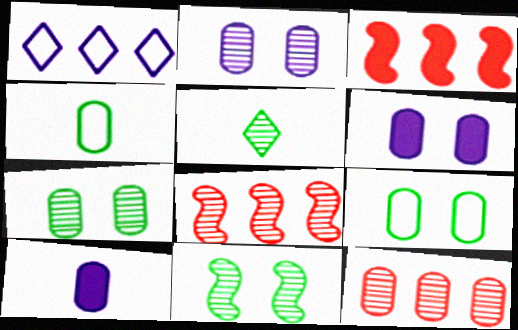[[2, 5, 8], 
[4, 6, 12], 
[9, 10, 12]]